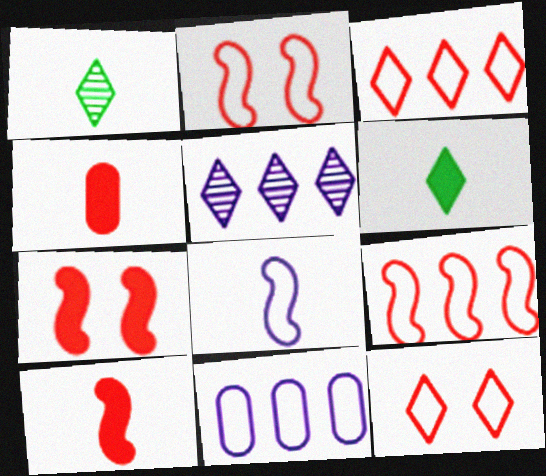[[1, 4, 8], 
[1, 7, 11], 
[5, 6, 12]]